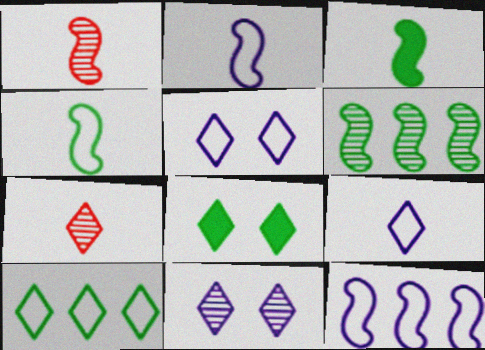[[1, 2, 3]]